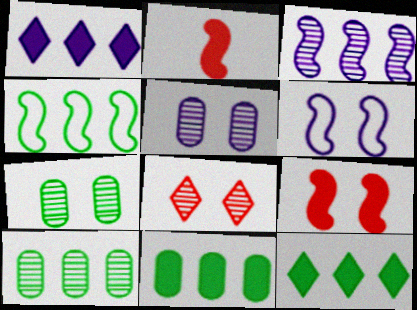[[4, 10, 12]]